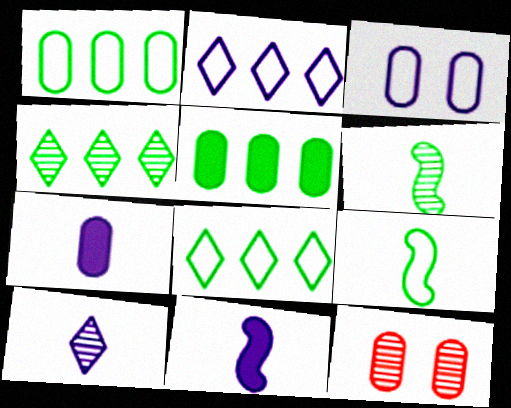[[1, 7, 12], 
[8, 11, 12]]